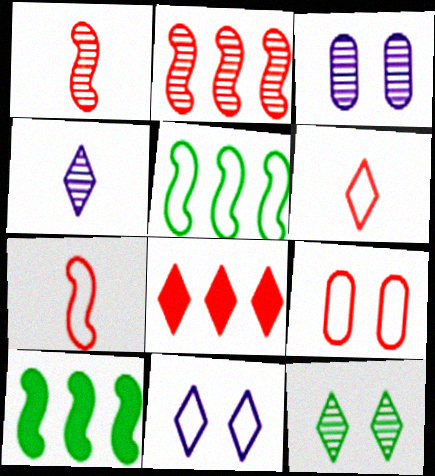[[1, 8, 9], 
[3, 6, 10], 
[4, 9, 10]]